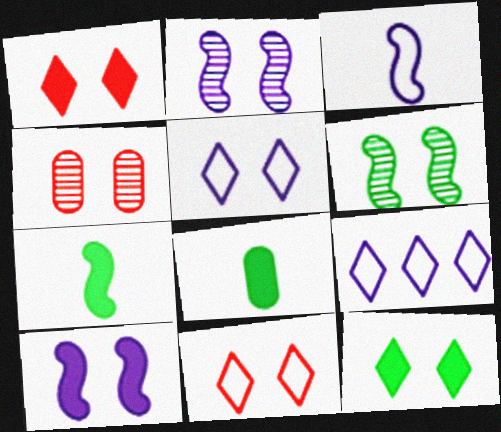[[4, 7, 9]]